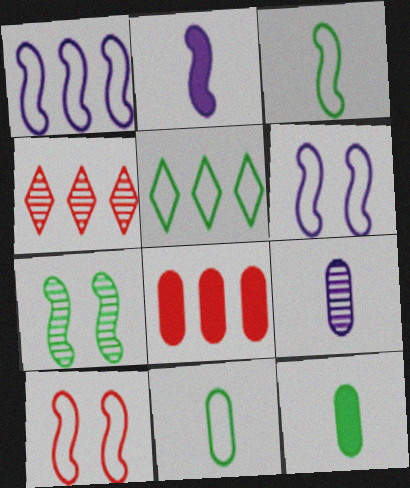[[1, 3, 10], 
[4, 6, 12], 
[4, 7, 9], 
[5, 7, 12]]